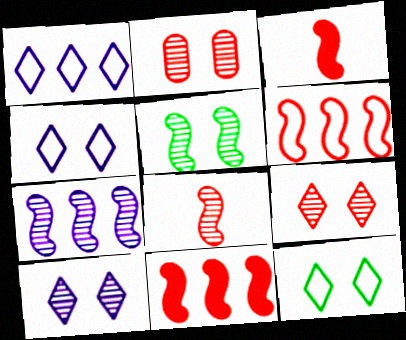[[2, 5, 10], 
[5, 7, 8]]